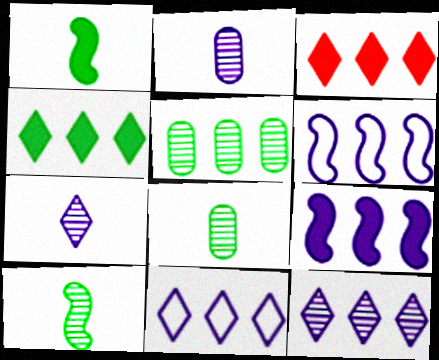[[3, 5, 6]]